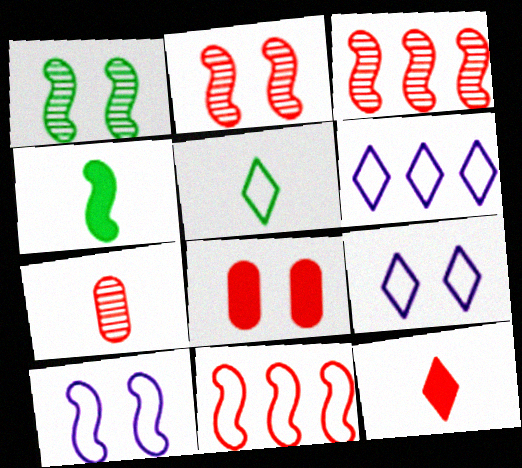[[1, 8, 9], 
[3, 4, 10]]